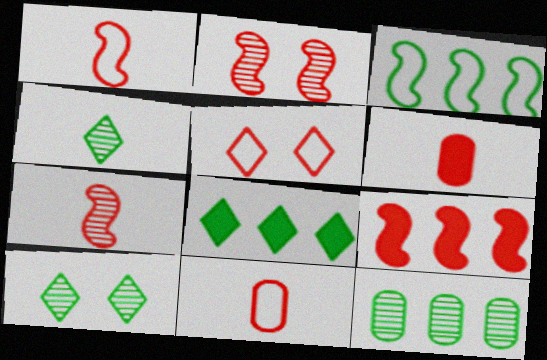[[1, 2, 9], 
[3, 8, 12]]